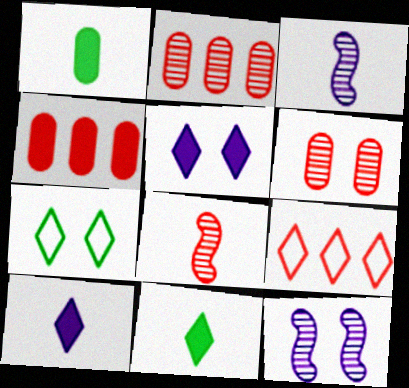[[1, 9, 12], 
[3, 4, 7]]